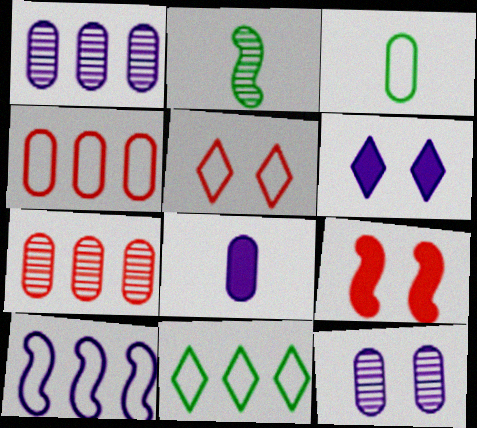[[2, 4, 6], 
[2, 9, 10], 
[3, 5, 10], 
[4, 10, 11]]